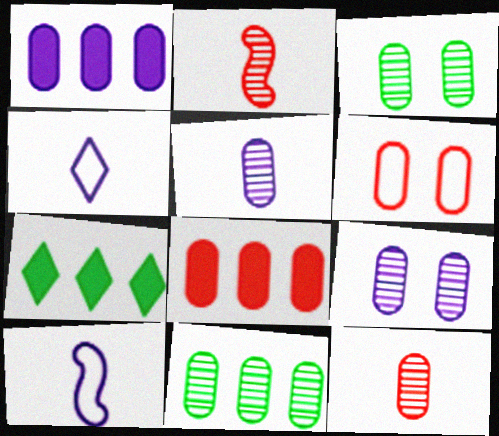[[6, 8, 12], 
[9, 11, 12]]